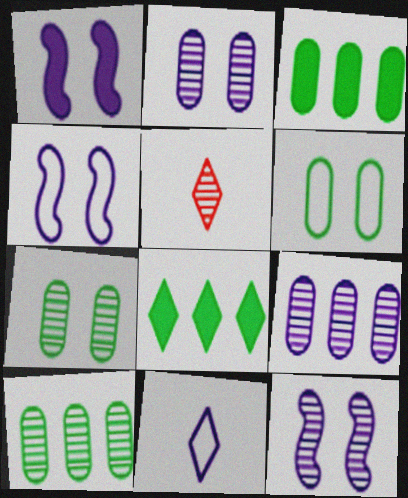[[1, 4, 12], 
[1, 9, 11], 
[3, 4, 5], 
[5, 10, 12]]